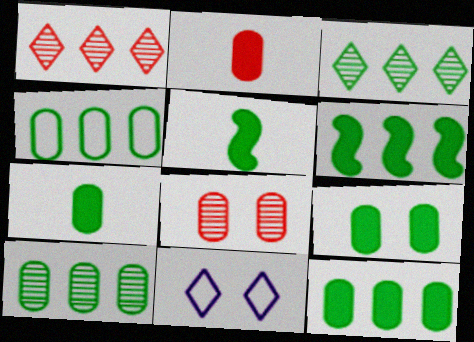[[3, 4, 6], 
[4, 10, 12], 
[7, 9, 12]]